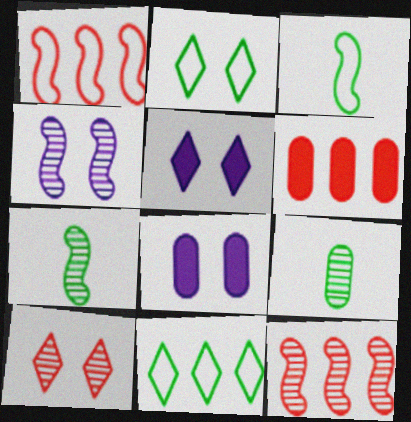[[1, 5, 9], 
[2, 5, 10], 
[4, 7, 12]]